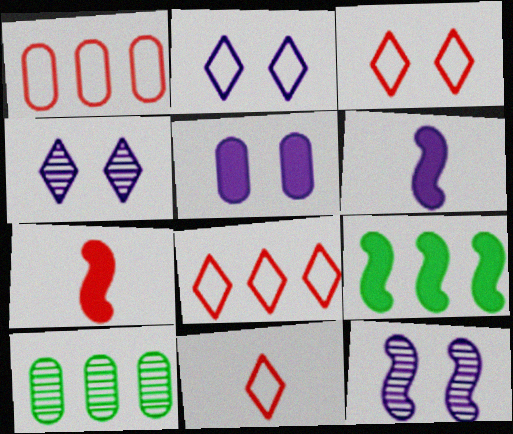[[2, 5, 12], 
[2, 7, 10], 
[3, 6, 10], 
[3, 8, 11]]